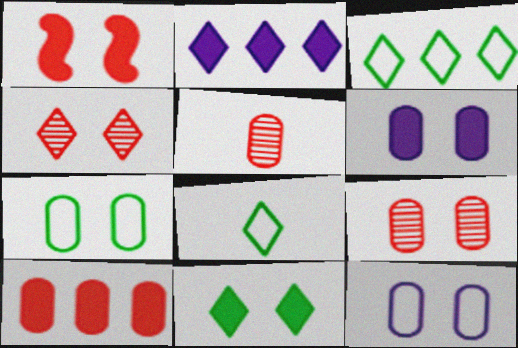[[1, 6, 11], 
[2, 4, 8], 
[6, 7, 9]]